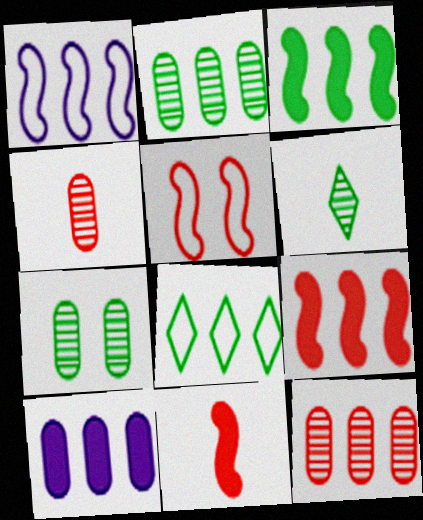[[2, 3, 8], 
[5, 6, 10]]